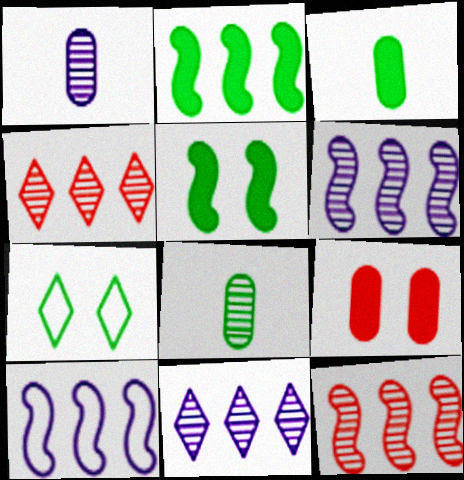[[2, 7, 8], 
[2, 10, 12]]